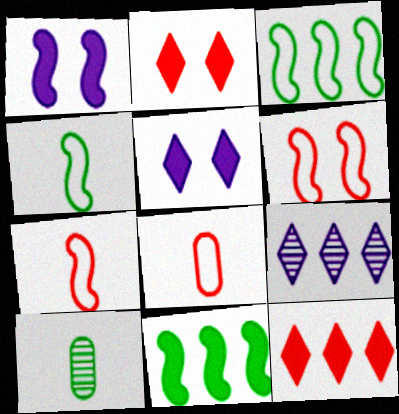[]